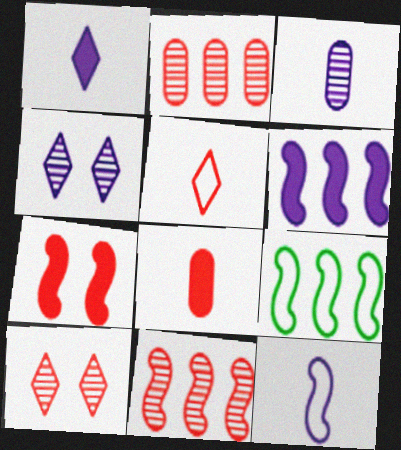[[1, 3, 12], 
[2, 5, 7], 
[4, 8, 9], 
[6, 9, 11]]